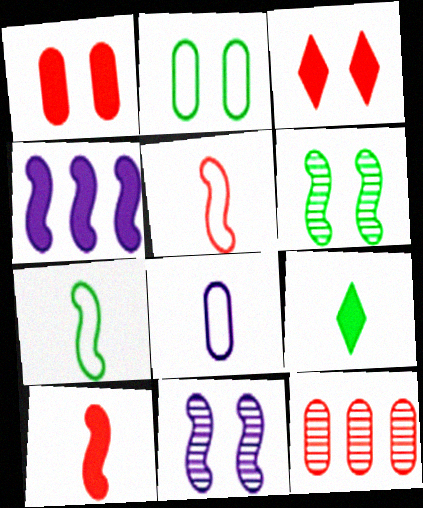[[1, 4, 9], 
[2, 3, 11], 
[3, 5, 12], 
[4, 5, 6]]